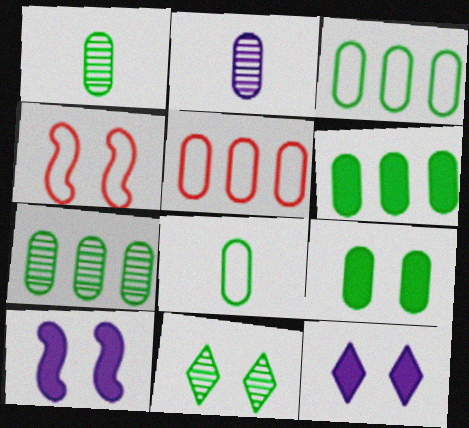[[1, 3, 9], 
[2, 5, 9], 
[3, 6, 7], 
[7, 8, 9]]